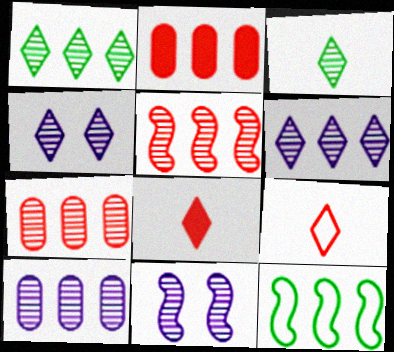[[1, 5, 10], 
[2, 6, 12], 
[3, 7, 11]]